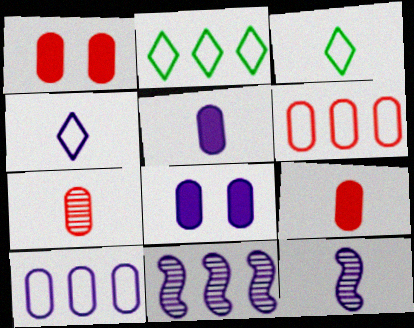[[1, 2, 12], 
[1, 3, 11], 
[1, 6, 7], 
[3, 9, 12], 
[4, 5, 12], 
[4, 8, 11]]